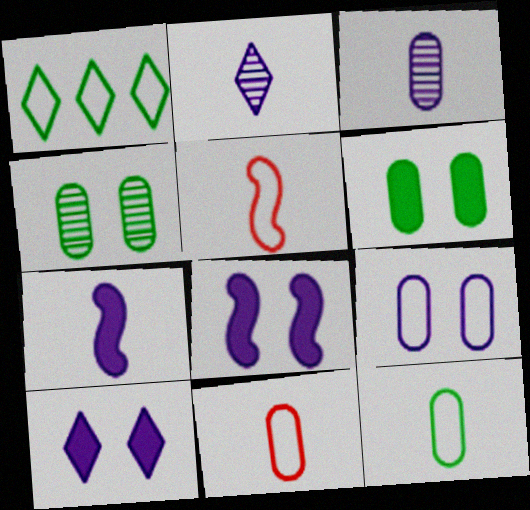[[1, 5, 9]]